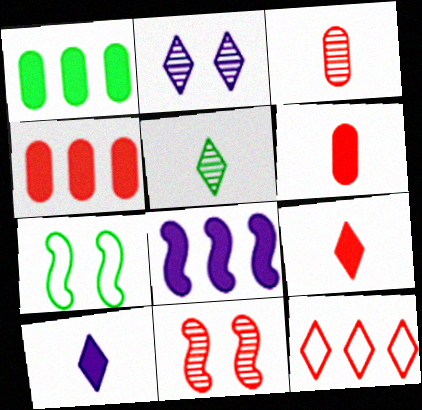[[1, 5, 7], 
[6, 11, 12]]